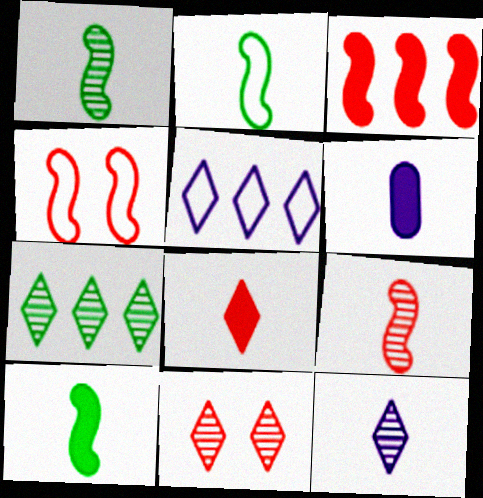[[1, 2, 10], 
[3, 4, 9], 
[4, 6, 7], 
[6, 8, 10], 
[7, 11, 12]]